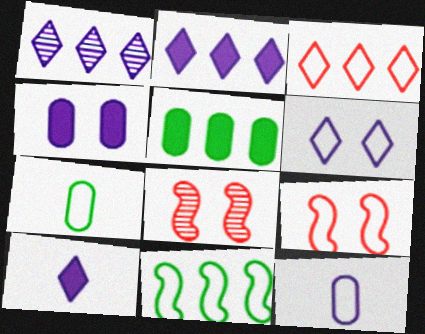[[1, 6, 10], 
[2, 7, 8]]